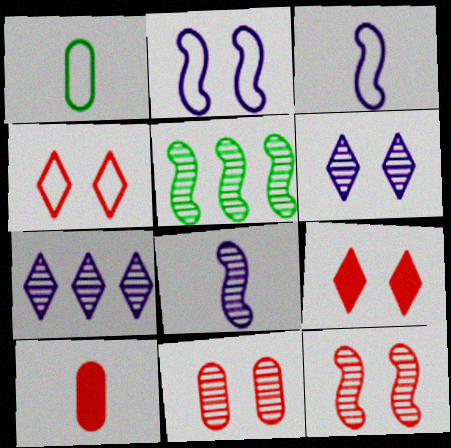[[5, 8, 12]]